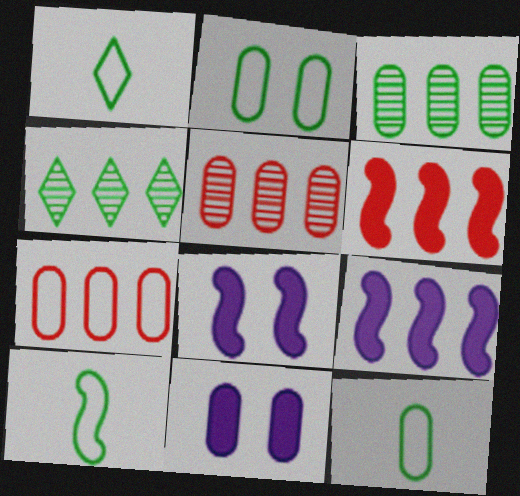[[1, 5, 8], 
[1, 10, 12], 
[4, 7, 9], 
[5, 11, 12]]